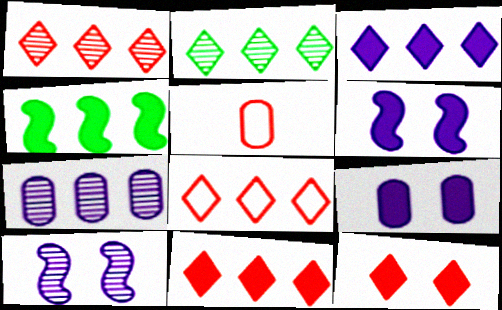[[1, 8, 11], 
[2, 3, 8], 
[2, 5, 6], 
[4, 7, 8]]